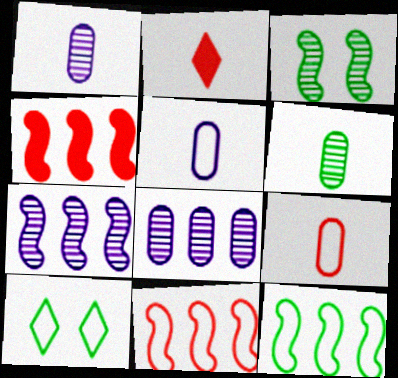[[1, 4, 10], 
[4, 7, 12], 
[5, 10, 11]]